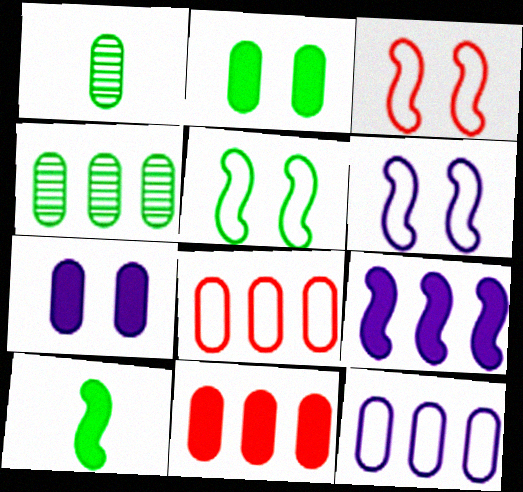[[1, 7, 8], 
[3, 5, 6], 
[4, 11, 12]]